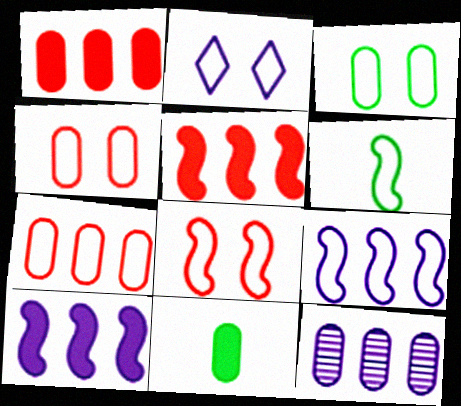[[2, 3, 8], 
[2, 6, 7], 
[4, 11, 12], 
[6, 8, 9]]